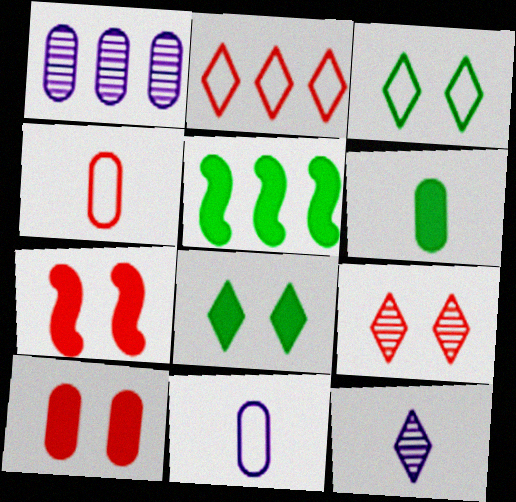[[1, 2, 5], 
[2, 8, 12], 
[5, 6, 8], 
[5, 9, 11]]